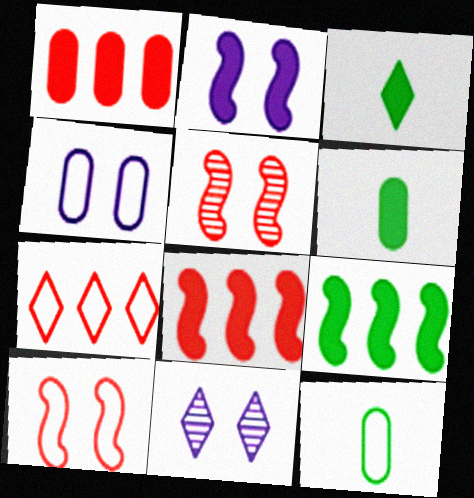[[1, 2, 3], 
[2, 4, 11], 
[3, 7, 11], 
[8, 11, 12]]